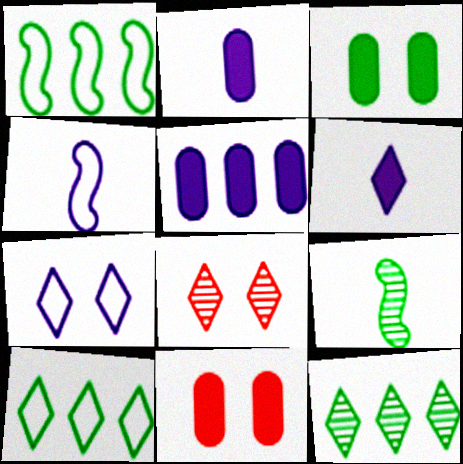[[1, 2, 8], 
[3, 9, 10], 
[4, 11, 12], 
[6, 8, 10]]